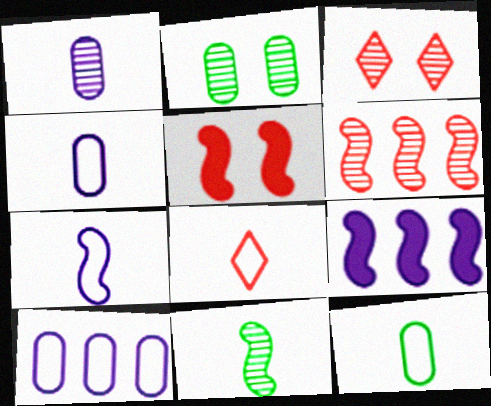[[2, 8, 9], 
[3, 9, 12], 
[7, 8, 12]]